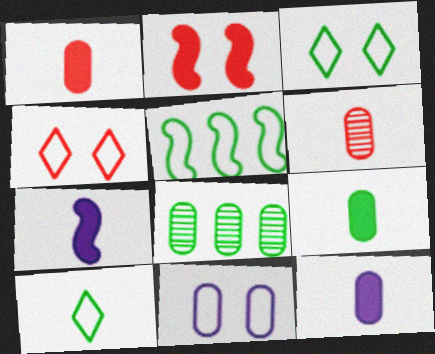[[1, 8, 11], 
[1, 9, 12], 
[4, 7, 8], 
[6, 7, 10]]